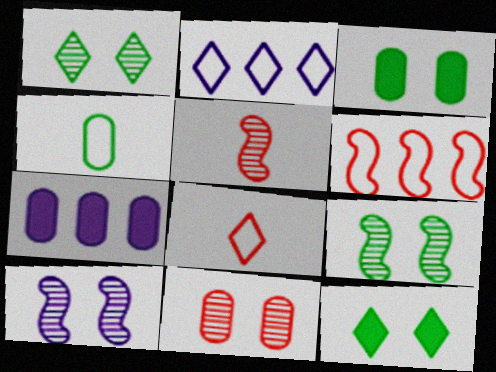[[1, 10, 11], 
[2, 3, 5], 
[4, 7, 11], 
[7, 8, 9]]